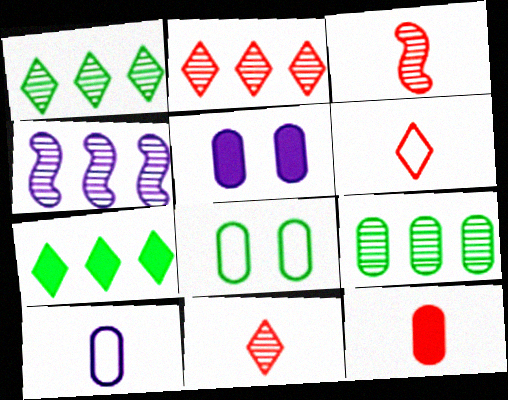[[2, 4, 9], 
[3, 6, 12]]